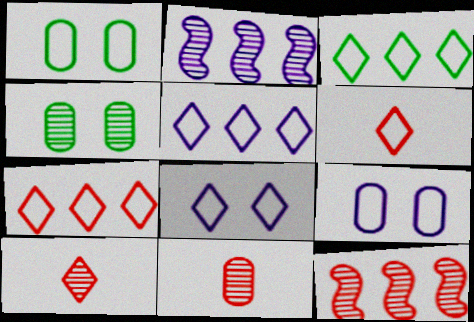[[2, 4, 10], 
[3, 5, 7], 
[3, 6, 8]]